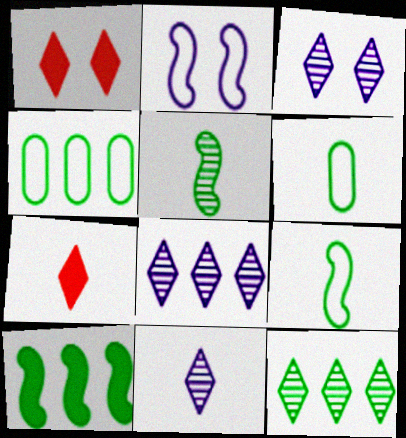[[3, 8, 11], 
[4, 10, 12]]